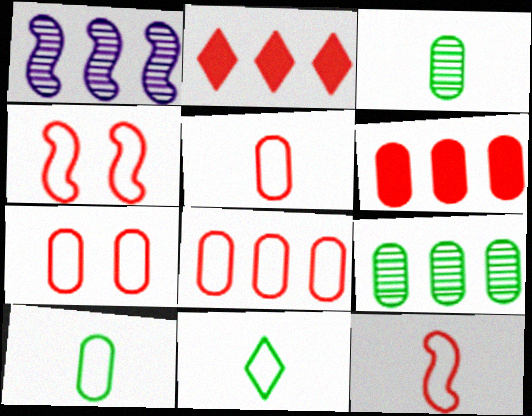[[5, 7, 8]]